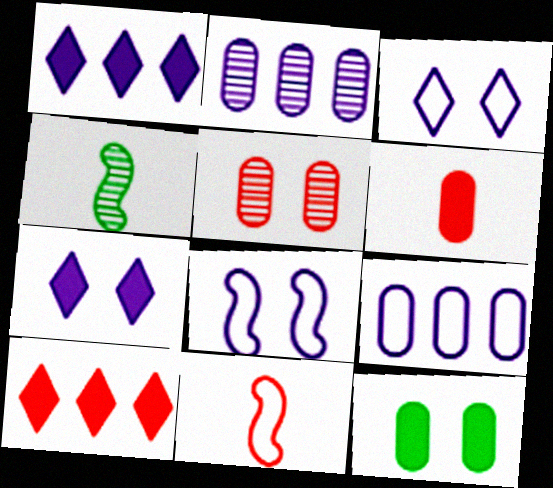[[5, 10, 11]]